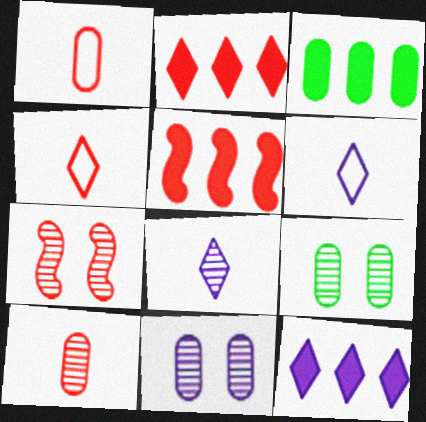[[1, 2, 7], 
[1, 3, 11], 
[3, 5, 12], 
[3, 6, 7], 
[5, 6, 9]]